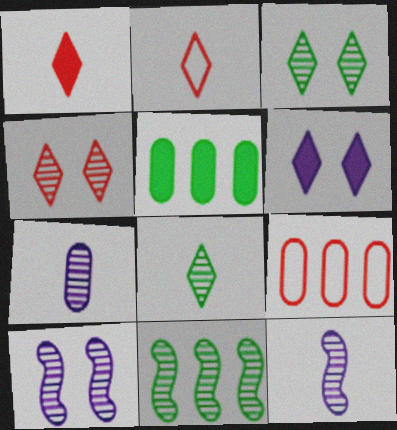[[2, 5, 10], 
[4, 7, 11]]